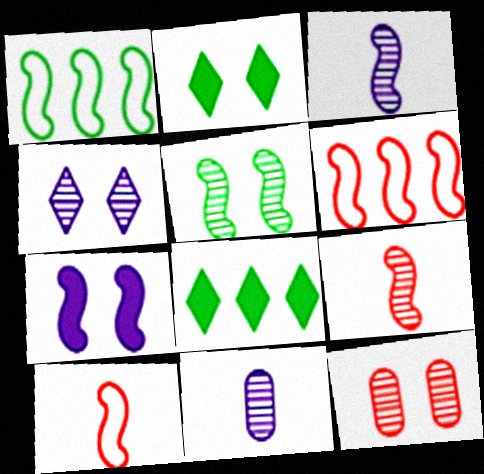[[1, 7, 9], 
[2, 6, 11], 
[4, 5, 12]]